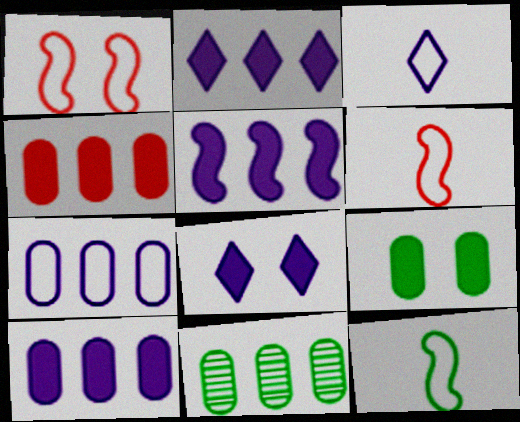[[2, 5, 10], 
[4, 7, 11], 
[6, 8, 11]]